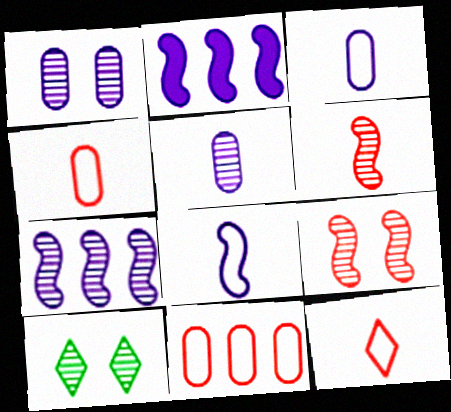[[1, 9, 10], 
[2, 4, 10]]